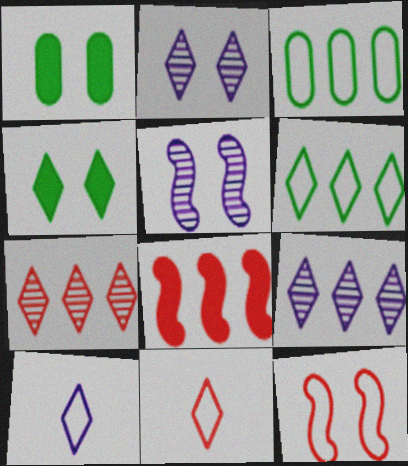[[1, 2, 12], 
[3, 8, 9], 
[3, 10, 12], 
[4, 7, 10], 
[4, 9, 11]]